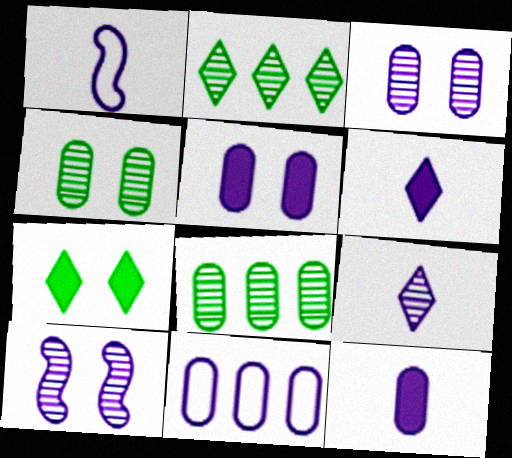[[1, 9, 12], 
[3, 11, 12], 
[6, 10, 11]]